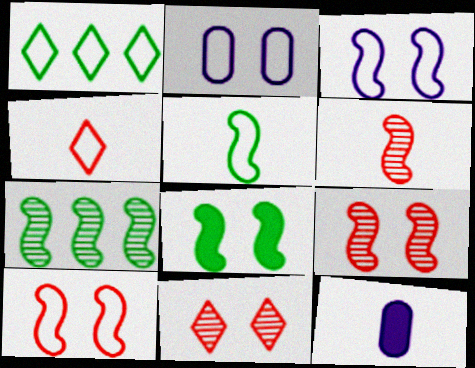[[1, 9, 12], 
[2, 8, 11], 
[3, 8, 9], 
[5, 7, 8]]